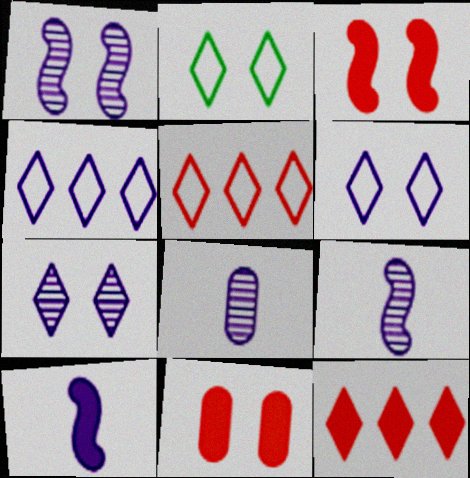[[1, 2, 11]]